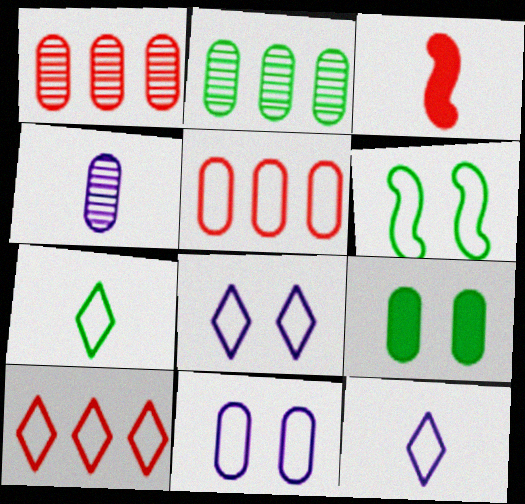[[2, 3, 8], 
[3, 4, 7], 
[4, 5, 9], 
[5, 6, 12], 
[7, 8, 10]]